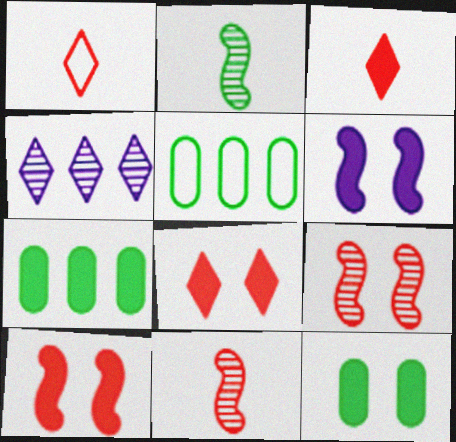[[3, 6, 7], 
[6, 8, 12]]